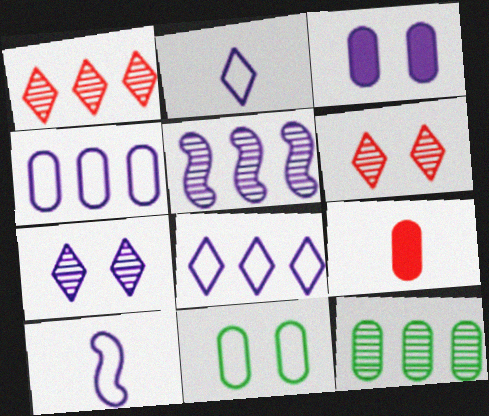[[1, 5, 12], 
[2, 3, 5]]